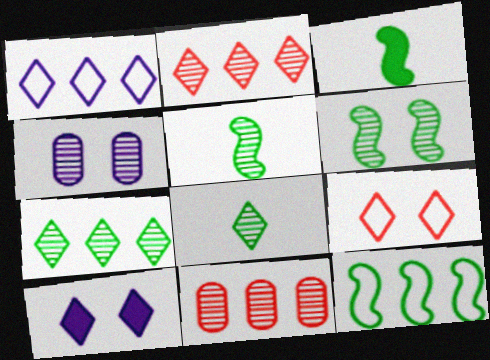[[2, 4, 5], 
[3, 6, 12]]